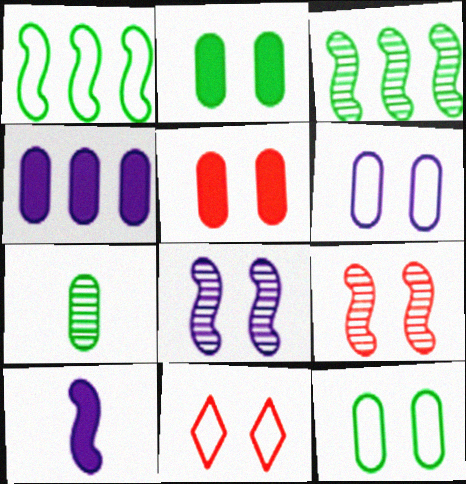[[1, 9, 10], 
[2, 8, 11], 
[5, 9, 11]]